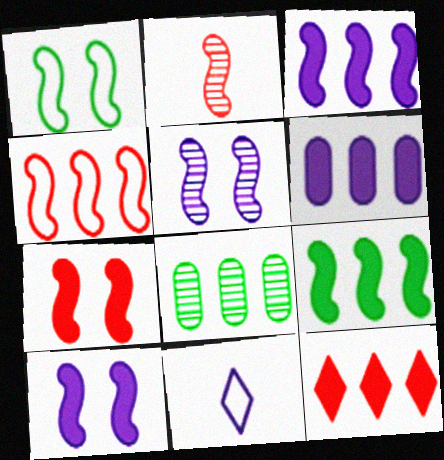[[1, 2, 3], 
[1, 5, 7], 
[2, 4, 7], 
[5, 6, 11], 
[6, 9, 12], 
[7, 8, 11]]